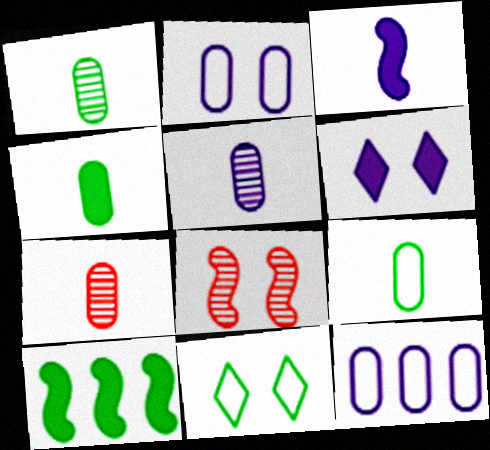[[1, 4, 9], 
[1, 5, 7], 
[1, 10, 11]]